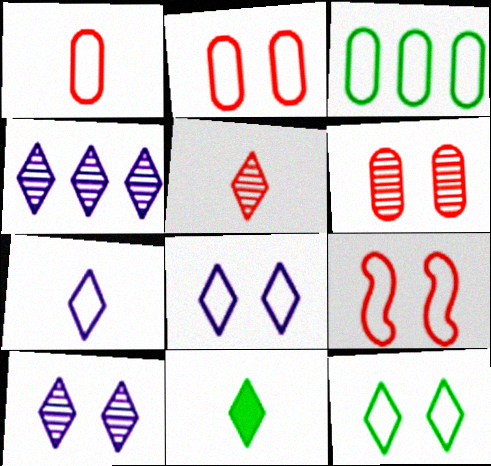[[3, 7, 9], 
[5, 7, 11]]